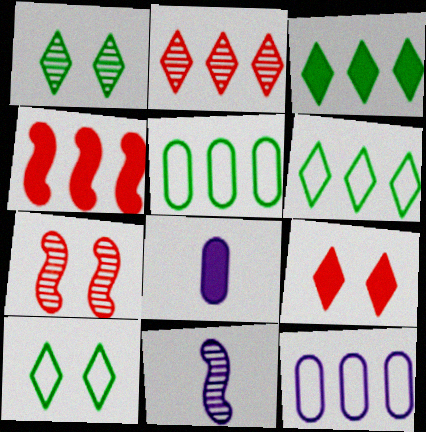[[5, 9, 11], 
[6, 7, 8]]